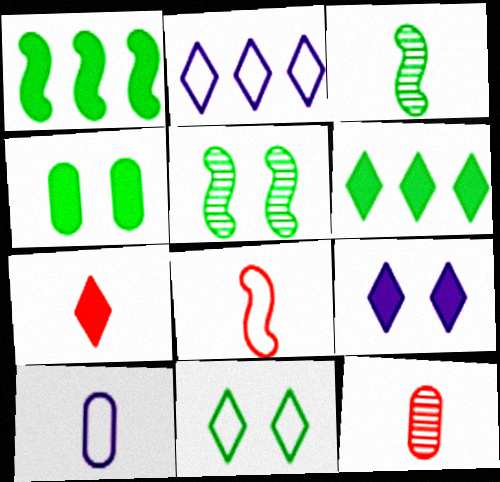[[3, 7, 10], 
[4, 5, 11], 
[6, 7, 9], 
[7, 8, 12]]